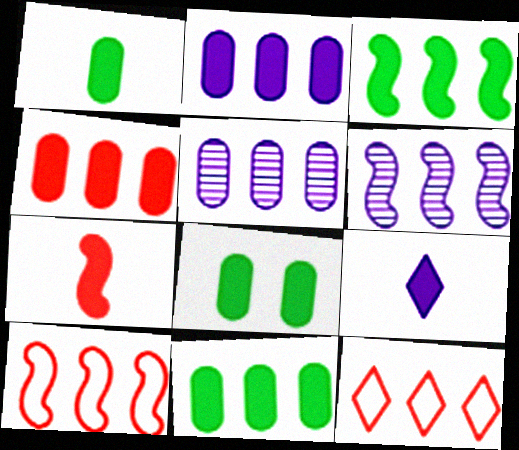[[1, 7, 9], 
[1, 8, 11], 
[2, 4, 11], 
[3, 5, 12], 
[3, 6, 10], 
[6, 11, 12]]